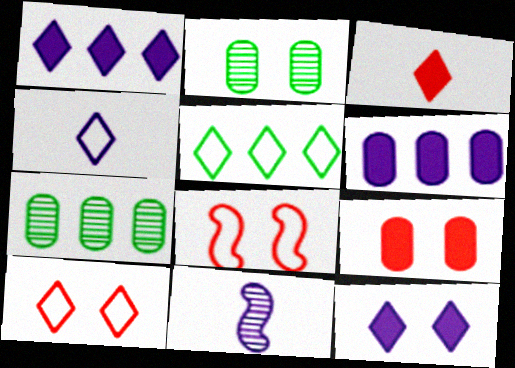[[2, 8, 12], 
[4, 5, 10], 
[5, 9, 11]]